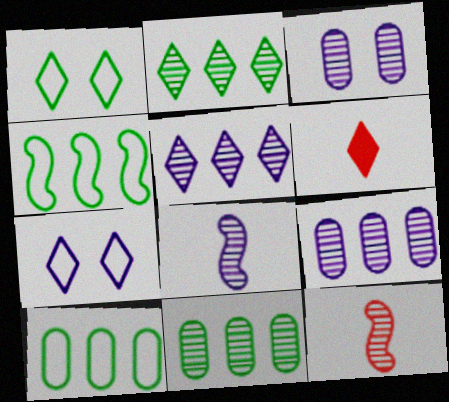[[1, 5, 6], 
[2, 3, 12], 
[2, 6, 7], 
[3, 4, 6], 
[3, 5, 8]]